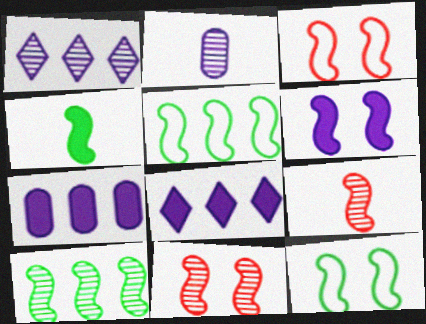[[4, 10, 12], 
[5, 6, 9], 
[6, 11, 12]]